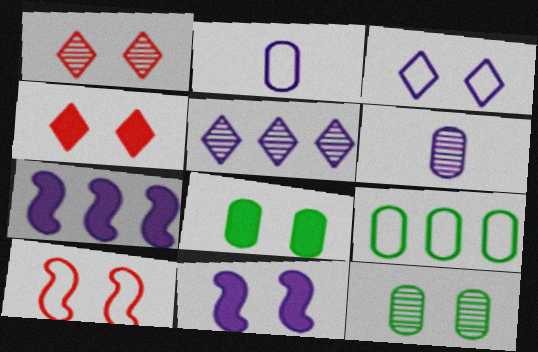[[2, 5, 11], 
[3, 6, 7], 
[4, 8, 11]]